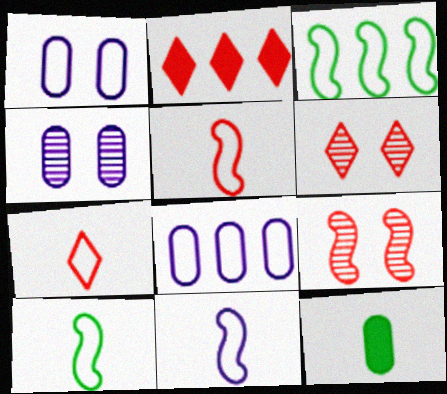[[1, 3, 7], 
[2, 4, 10], 
[2, 6, 7], 
[5, 10, 11]]